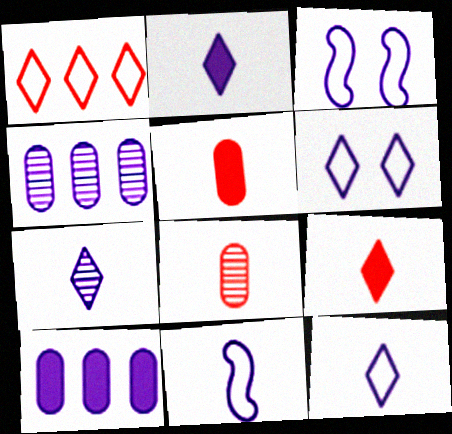[[2, 3, 4], 
[2, 7, 12], 
[3, 7, 10]]